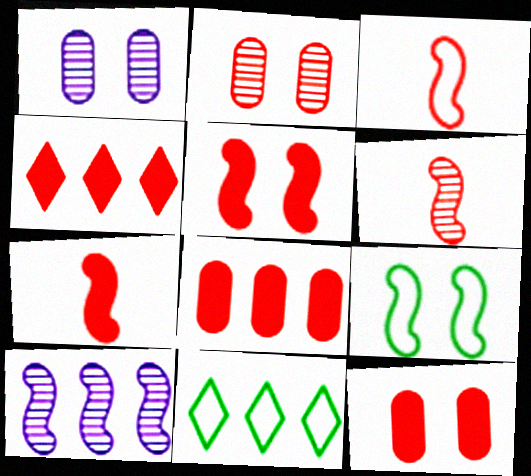[[1, 7, 11], 
[2, 3, 4], 
[3, 6, 7], 
[4, 7, 12], 
[7, 9, 10], 
[8, 10, 11]]